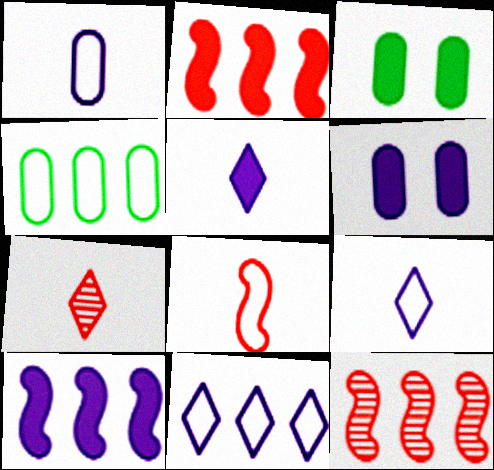[[2, 3, 5], 
[3, 9, 12], 
[5, 6, 10]]